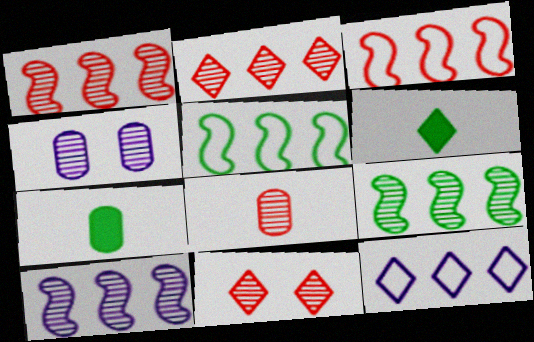[[1, 8, 11], 
[1, 9, 10], 
[3, 4, 6], 
[6, 11, 12]]